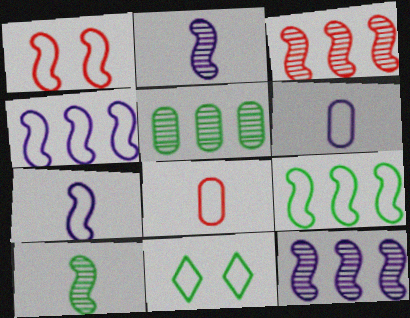[[1, 7, 9], 
[4, 8, 11]]